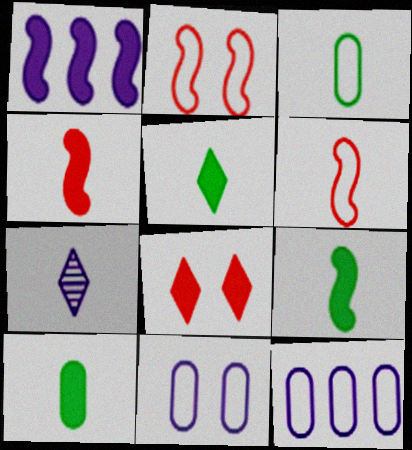[[1, 7, 11], 
[1, 8, 10], 
[3, 4, 7], 
[5, 9, 10], 
[6, 7, 10]]